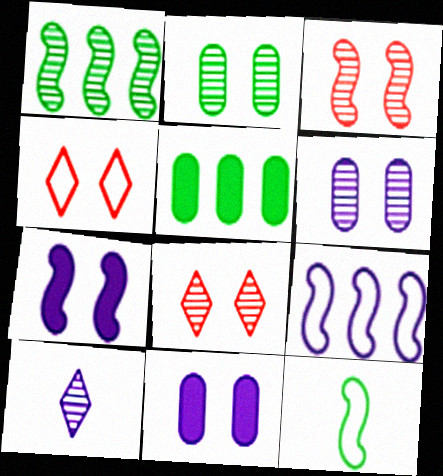[[2, 4, 7], 
[9, 10, 11]]